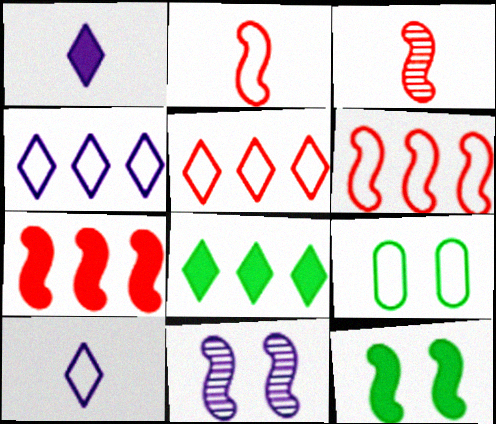[[2, 4, 9], 
[6, 9, 10]]